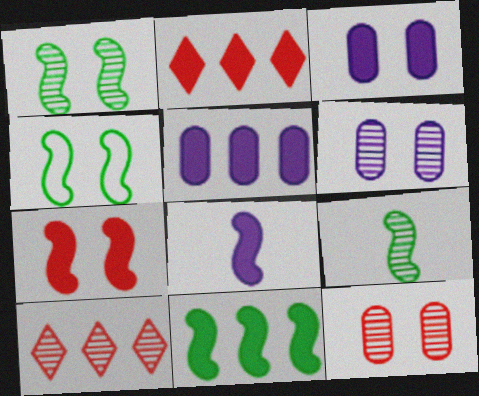[[2, 5, 11], 
[4, 9, 11], 
[6, 9, 10], 
[7, 8, 11]]